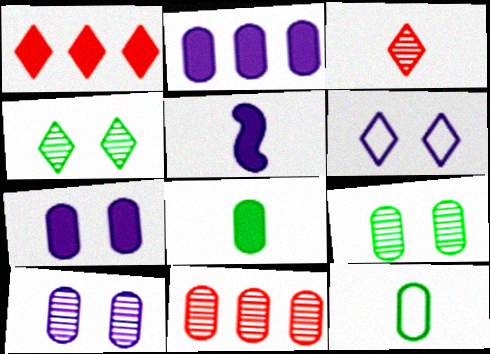[[3, 5, 12], 
[7, 11, 12]]